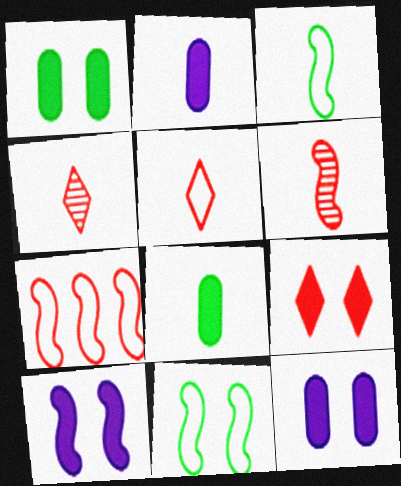[[1, 9, 10], 
[2, 3, 4]]